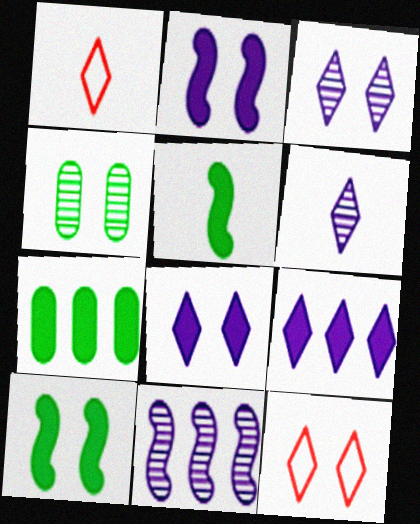[[2, 4, 12]]